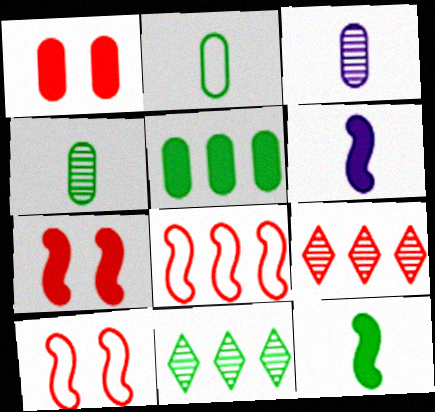[]